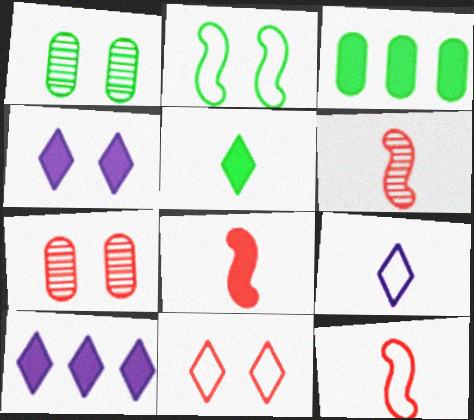[[1, 10, 12], 
[2, 4, 7], 
[3, 4, 8], 
[6, 8, 12]]